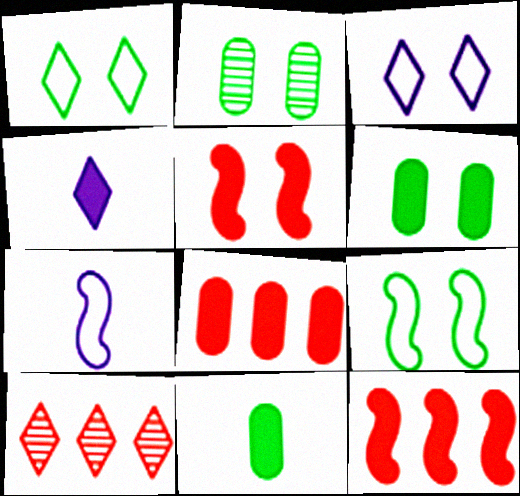[[1, 4, 10], 
[2, 3, 5], 
[4, 6, 12], 
[6, 7, 10]]